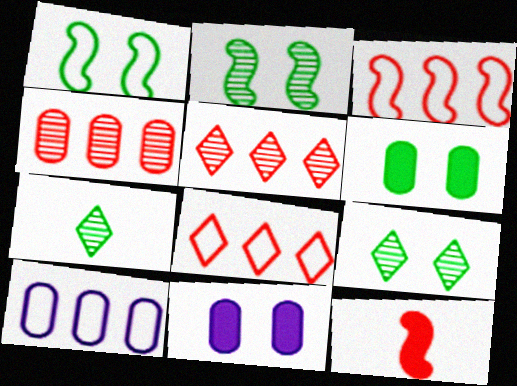[[1, 6, 9], 
[3, 7, 11], 
[9, 10, 12]]